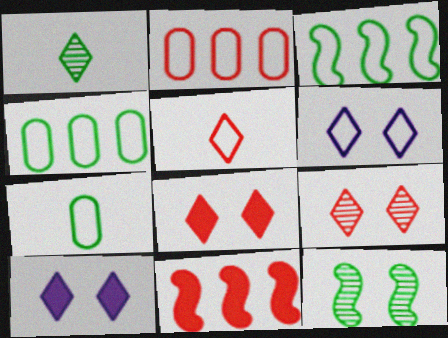[]